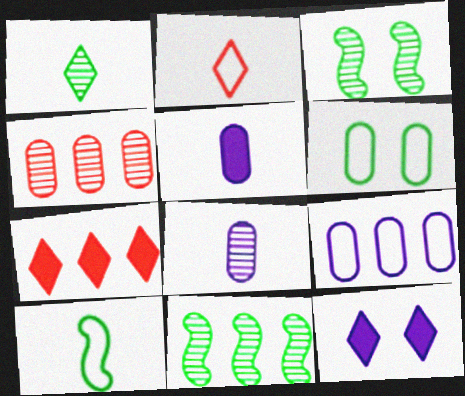[[4, 5, 6], 
[4, 10, 12], 
[7, 9, 11]]